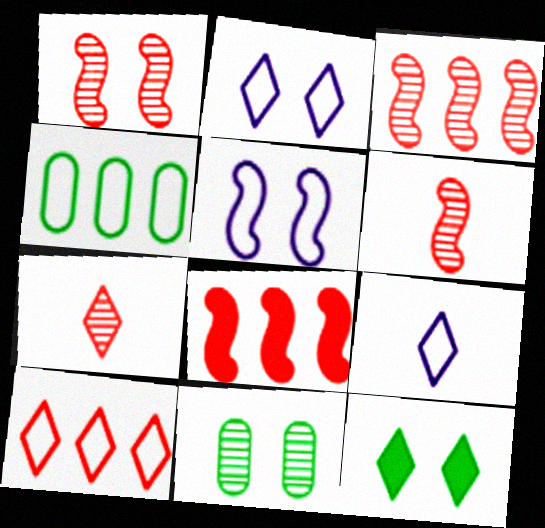[[1, 3, 6], 
[8, 9, 11]]